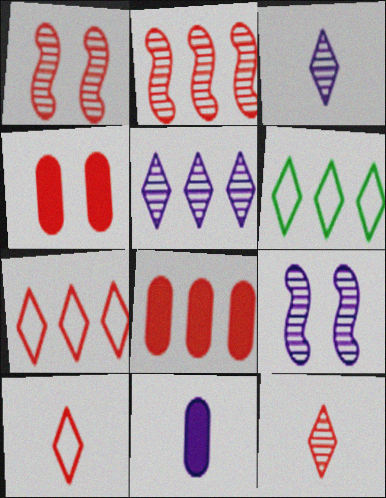[[1, 6, 11], 
[1, 8, 10], 
[2, 4, 10], 
[2, 7, 8]]